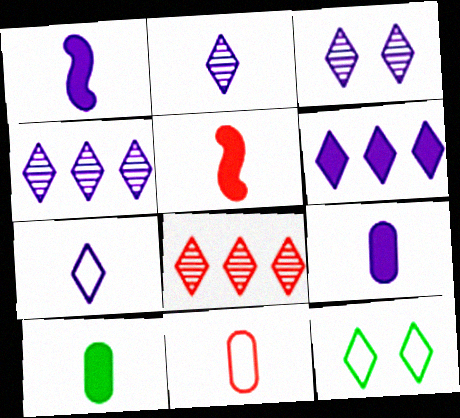[[2, 3, 4], 
[3, 6, 7]]